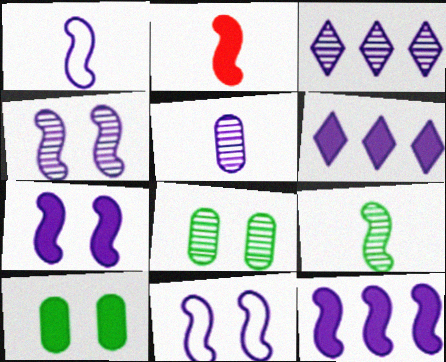[[1, 2, 9], 
[1, 4, 12], 
[2, 6, 10], 
[3, 4, 5], 
[4, 7, 11], 
[5, 6, 11]]